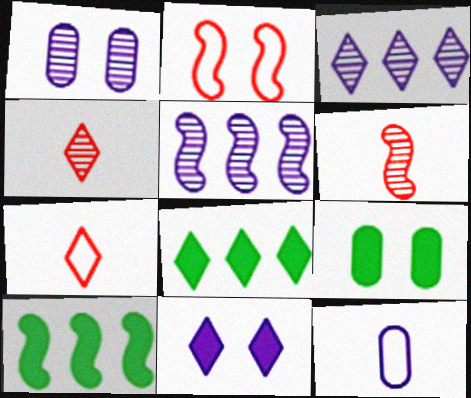[[1, 7, 10], 
[5, 7, 9], 
[5, 11, 12]]